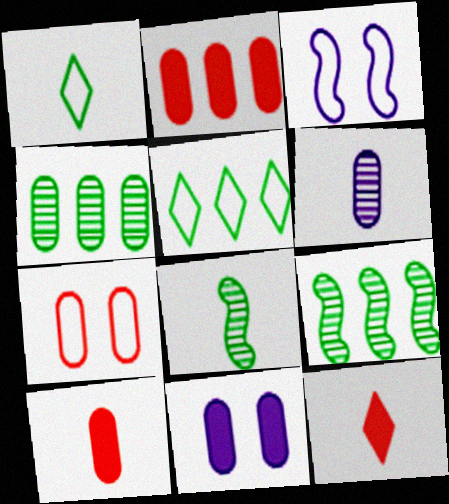[[3, 4, 12]]